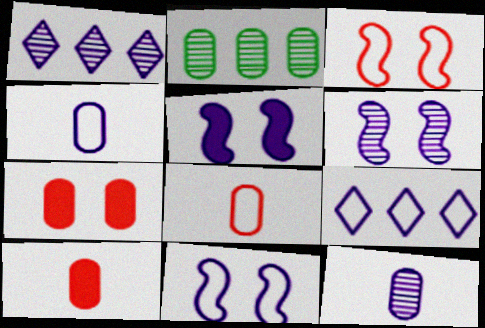[[1, 4, 5], 
[1, 6, 12], 
[2, 4, 7], 
[4, 9, 11], 
[5, 6, 11], 
[5, 9, 12]]